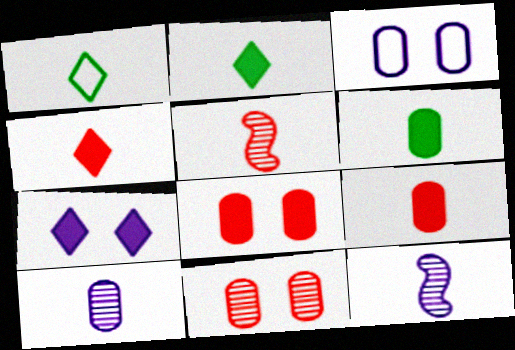[[1, 9, 12]]